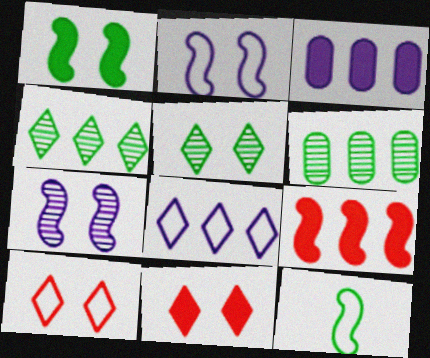[[6, 8, 9], 
[7, 9, 12]]